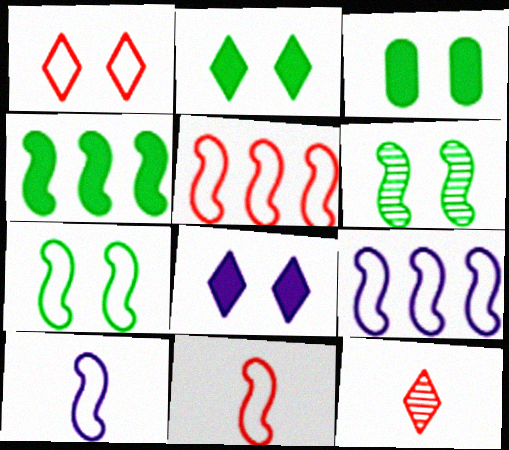[[3, 9, 12], 
[5, 7, 10], 
[7, 9, 11]]